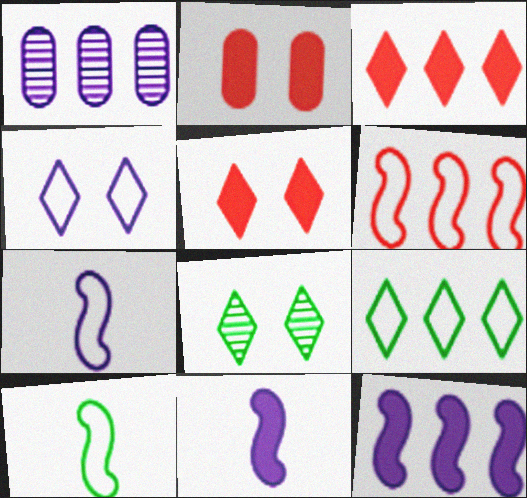[[1, 4, 11], 
[1, 5, 10], 
[4, 5, 8]]